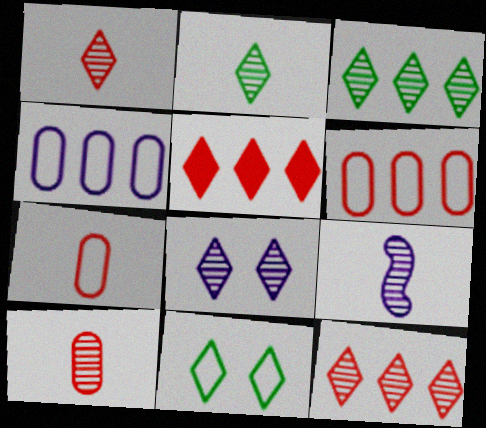[[1, 3, 8], 
[2, 8, 12], 
[2, 9, 10]]